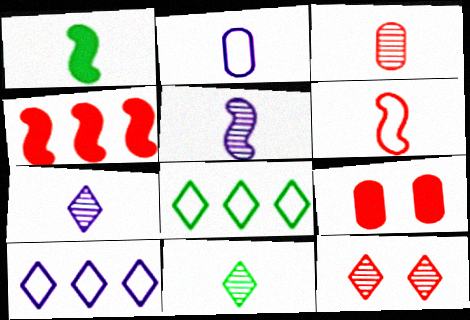[[1, 5, 6], 
[3, 5, 11], 
[5, 8, 9]]